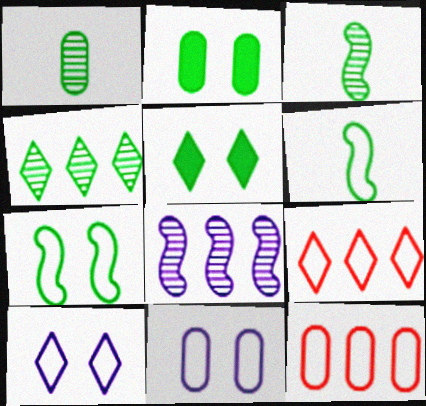[[2, 4, 6], 
[6, 9, 11], 
[6, 10, 12]]